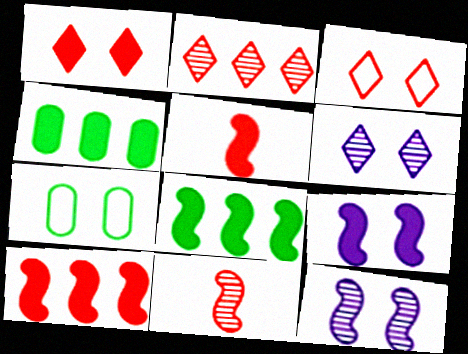[[1, 7, 12], 
[5, 8, 9]]